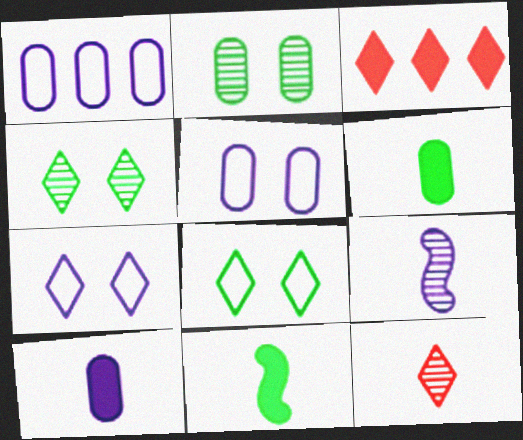[]